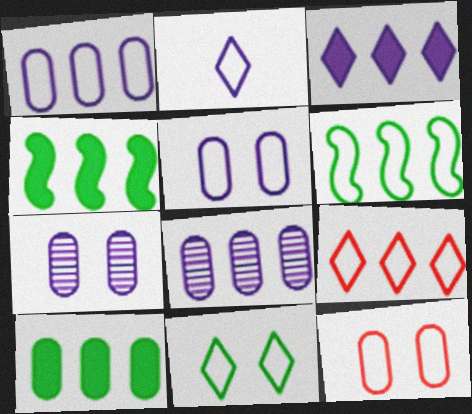[[1, 6, 9], 
[2, 6, 12], 
[2, 9, 11], 
[4, 8, 9]]